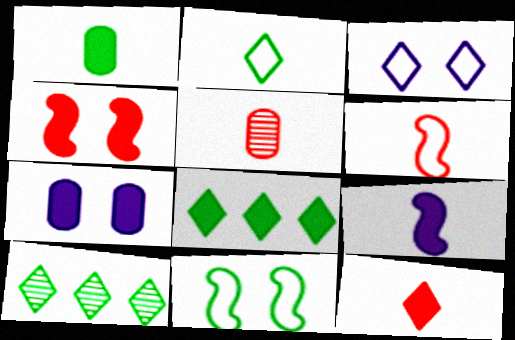[[1, 9, 12], 
[1, 10, 11], 
[2, 5, 9], 
[3, 10, 12], 
[5, 6, 12], 
[6, 7, 10]]